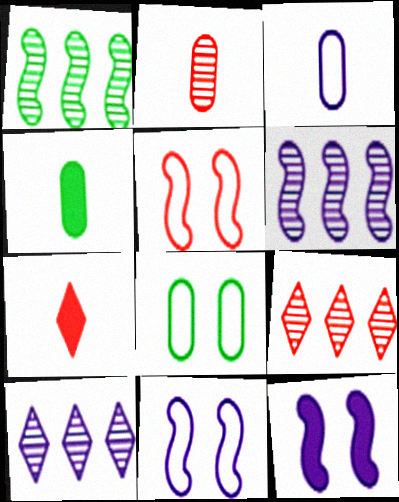[[2, 3, 4], 
[3, 10, 12], 
[4, 5, 10], 
[4, 9, 11], 
[6, 7, 8]]